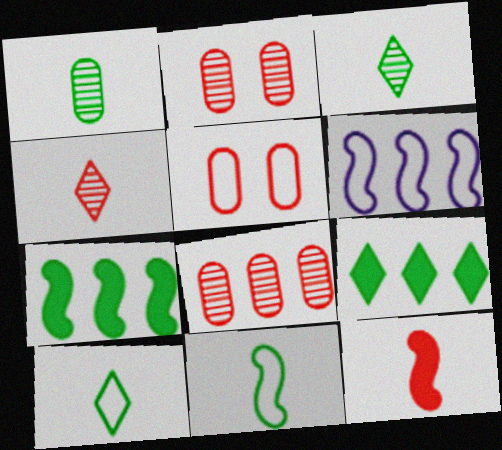[[5, 6, 10], 
[6, 8, 9]]